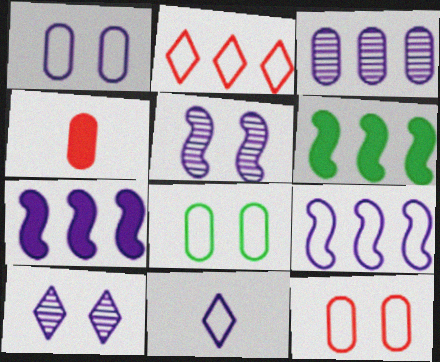[[1, 8, 12], 
[1, 9, 11], 
[2, 3, 6], 
[3, 4, 8]]